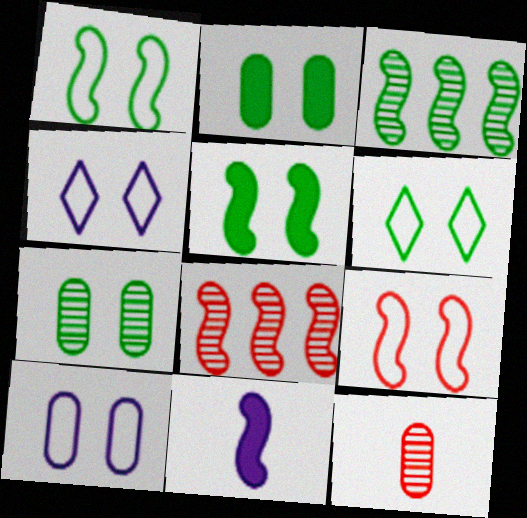[[1, 8, 11], 
[3, 9, 11], 
[5, 6, 7], 
[6, 9, 10]]